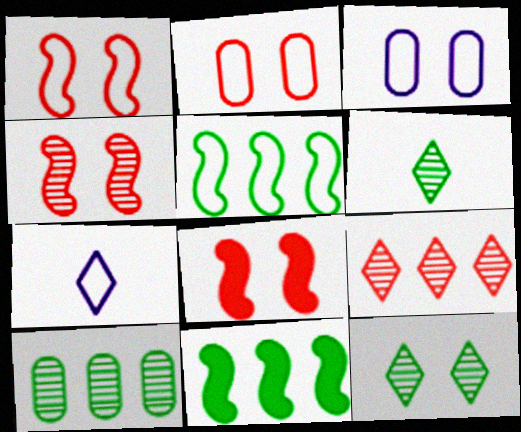[[1, 4, 8], 
[2, 5, 7], 
[3, 8, 12], 
[7, 8, 10]]